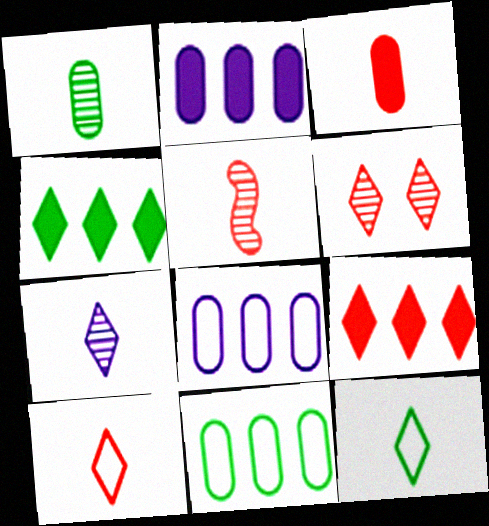[[1, 5, 7], 
[3, 5, 10], 
[6, 9, 10]]